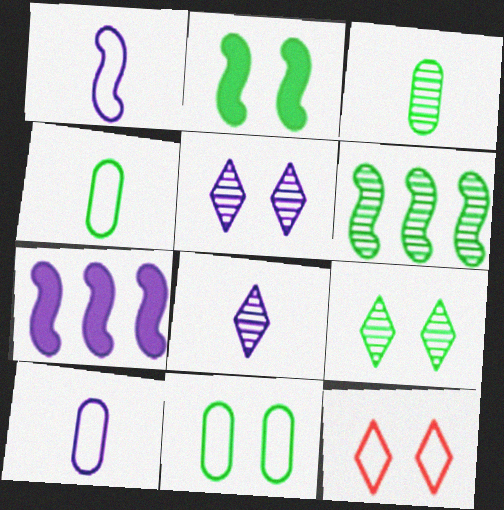[[2, 9, 11], 
[3, 6, 9], 
[3, 7, 12], 
[5, 7, 10]]